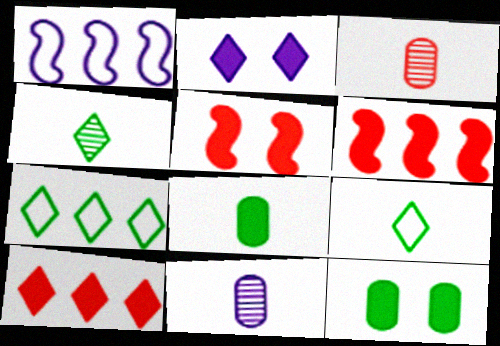[[1, 2, 11], 
[2, 5, 12], 
[2, 6, 8], 
[5, 7, 11]]